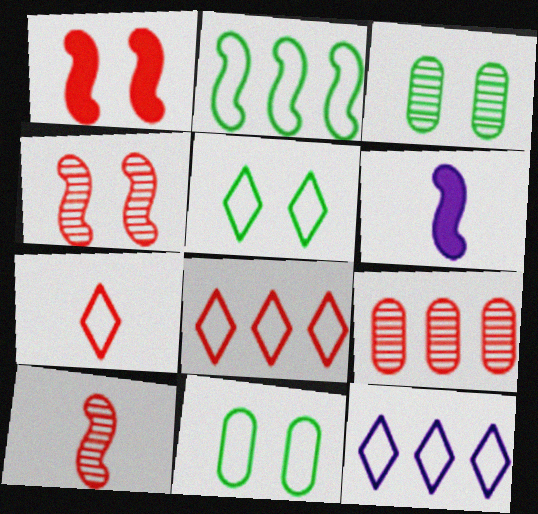[[1, 7, 9], 
[2, 4, 6], 
[3, 6, 8], 
[5, 6, 9], 
[5, 7, 12]]